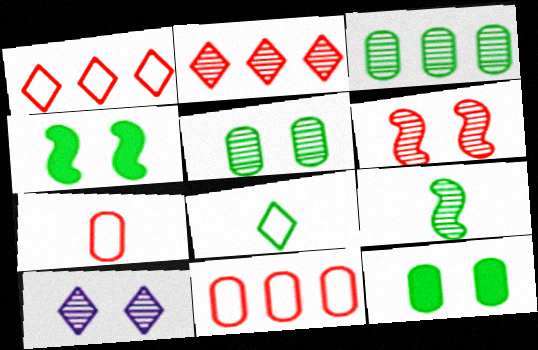[[3, 4, 8], 
[5, 6, 10]]